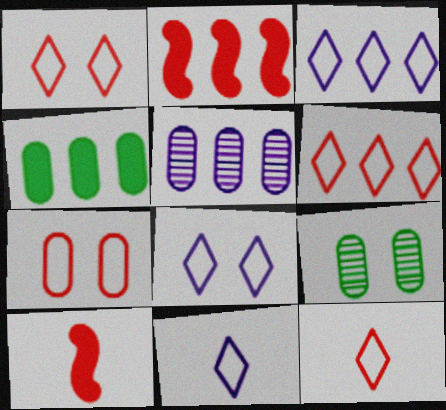[[1, 6, 12], 
[2, 9, 11], 
[3, 8, 11], 
[3, 9, 10]]